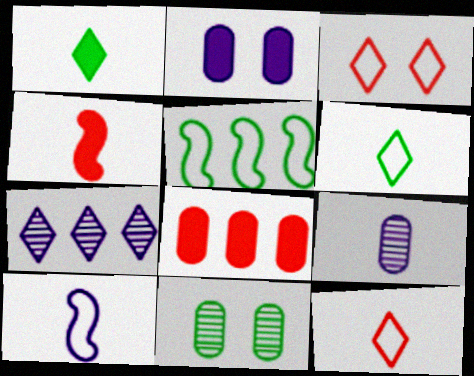[[1, 3, 7], 
[1, 5, 11], 
[2, 7, 10], 
[4, 6, 9], 
[5, 7, 8]]